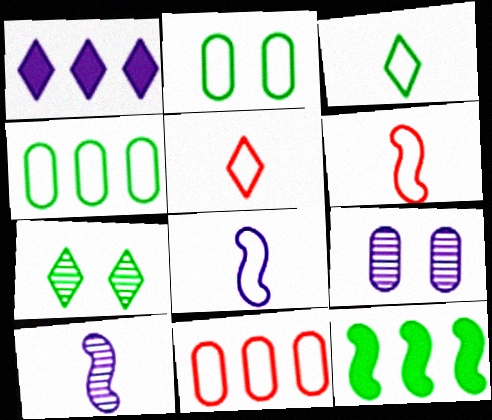[[1, 5, 7], 
[1, 8, 9], 
[5, 9, 12]]